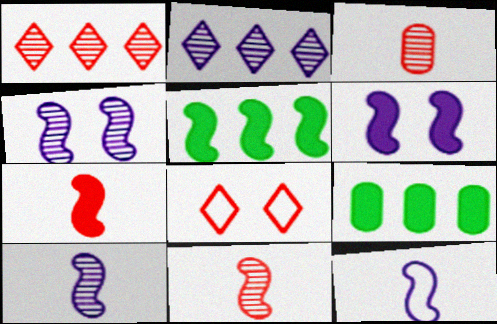[[5, 6, 7], 
[8, 9, 10]]